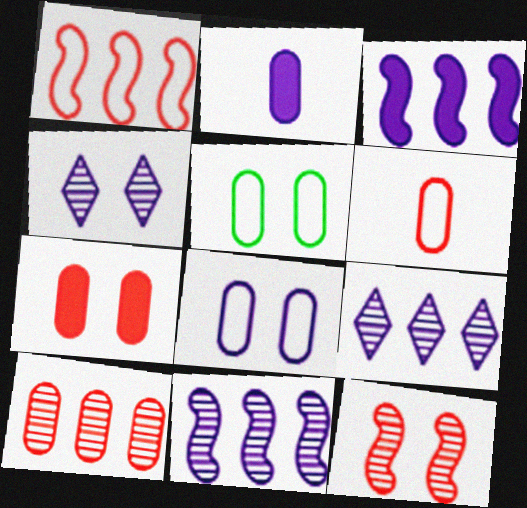[[2, 5, 10], 
[6, 7, 10]]